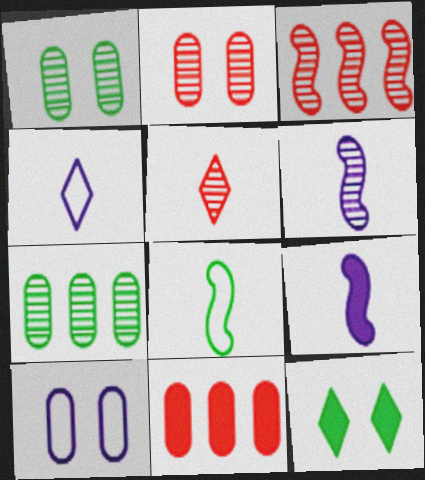[[2, 3, 5], 
[7, 8, 12], 
[9, 11, 12]]